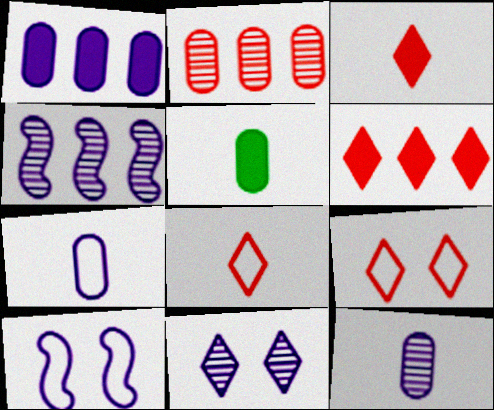[[4, 5, 9], 
[4, 11, 12]]